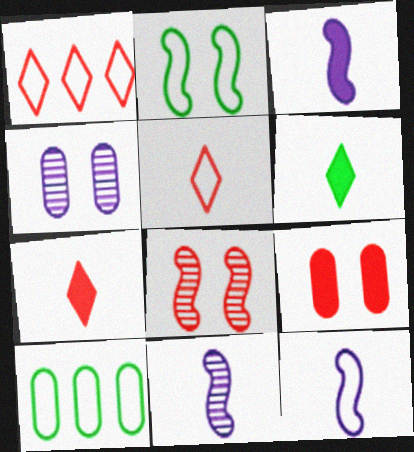[[3, 11, 12]]